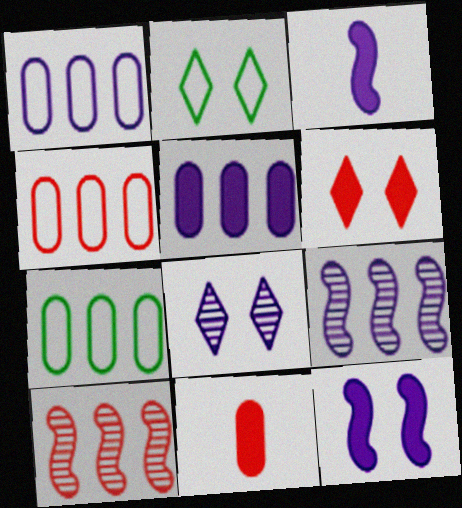[[1, 3, 8], 
[1, 4, 7], 
[2, 6, 8], 
[2, 9, 11]]